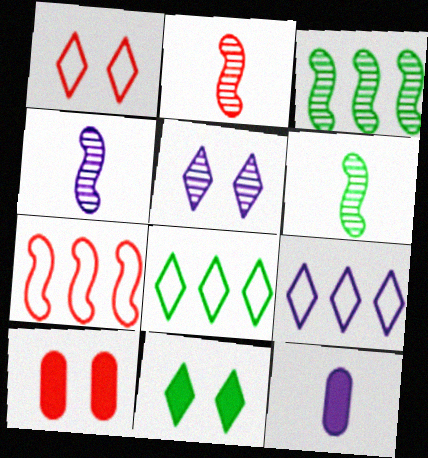[[1, 3, 12], 
[1, 5, 11], 
[2, 4, 6], 
[4, 8, 10], 
[6, 9, 10]]